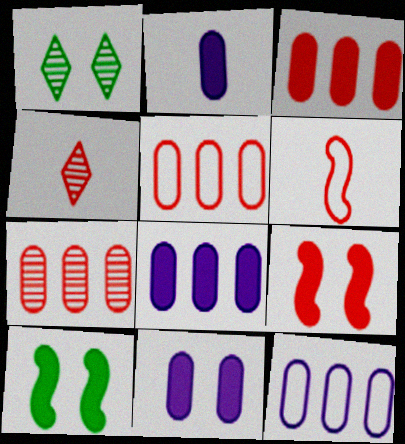[[1, 6, 8], 
[2, 8, 11], 
[3, 5, 7], 
[4, 5, 9], 
[4, 10, 12]]